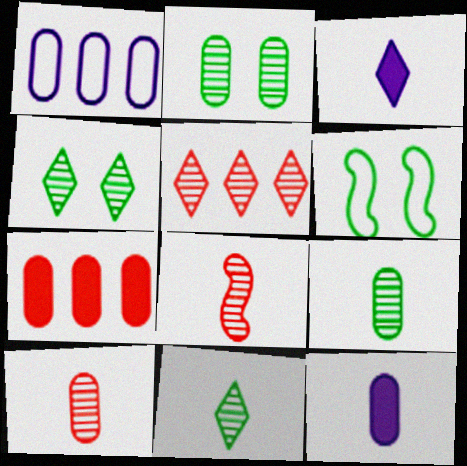[[5, 6, 12]]